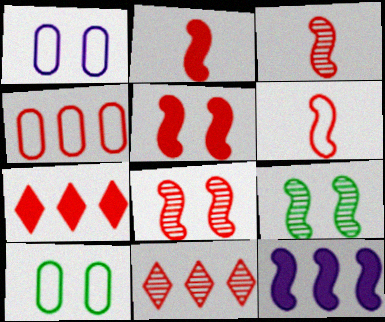[[2, 3, 6], 
[6, 9, 12]]